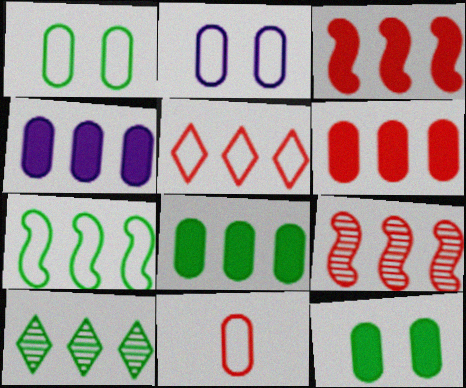[[4, 6, 8], 
[5, 6, 9], 
[7, 8, 10]]